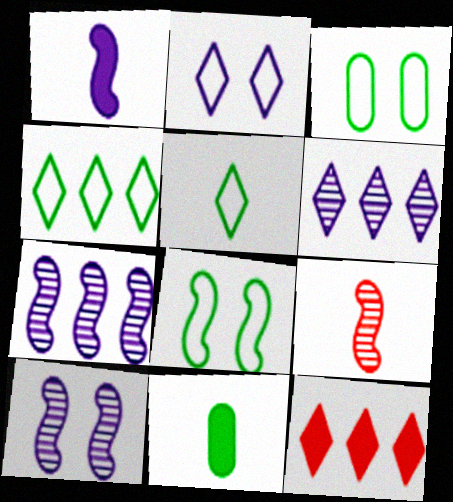[[4, 6, 12]]